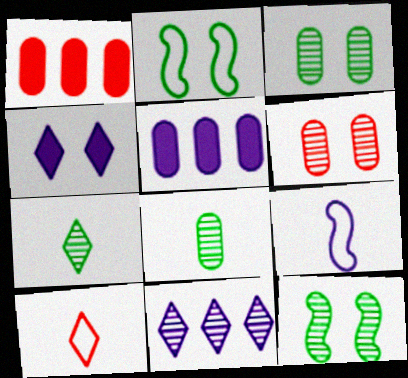[[2, 4, 6], 
[5, 10, 12]]